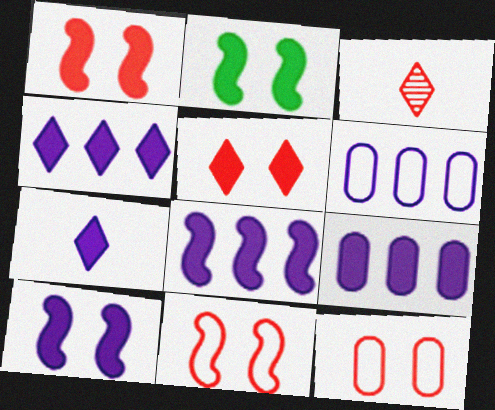[[1, 2, 10], 
[2, 3, 6], 
[4, 8, 9], 
[7, 9, 10]]